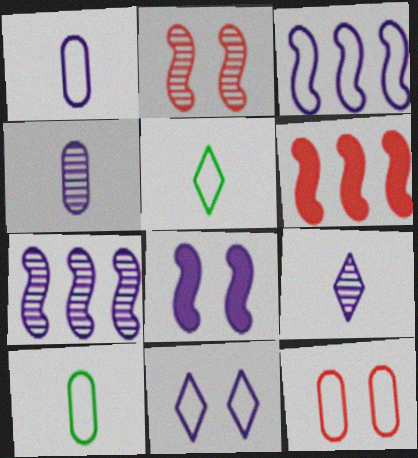[[1, 3, 11], 
[3, 5, 12]]